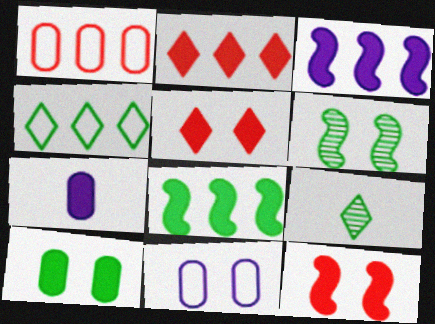[[5, 6, 11], 
[5, 7, 8]]